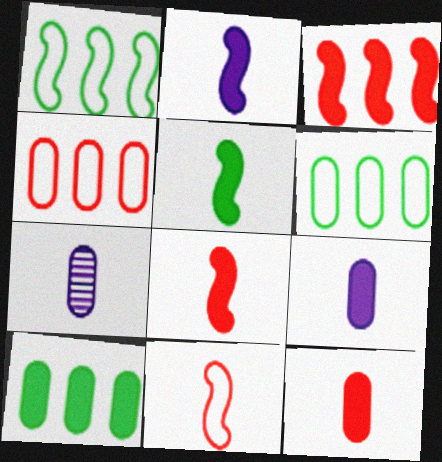[[2, 5, 8]]